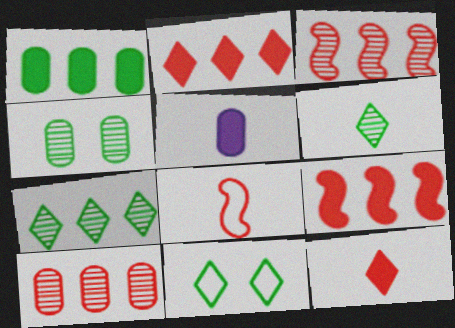[[3, 5, 11], 
[5, 6, 8]]